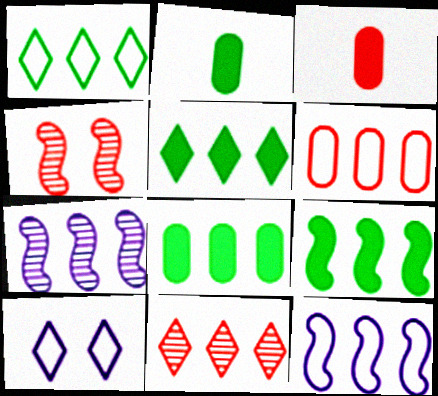[[1, 6, 12], 
[5, 6, 7], 
[5, 8, 9], 
[8, 11, 12]]